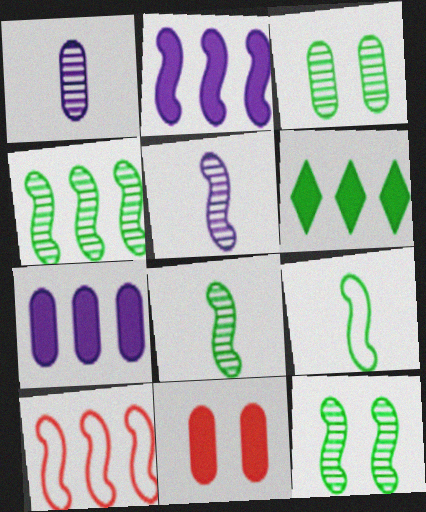[[2, 4, 10], 
[3, 6, 9], 
[4, 8, 12]]